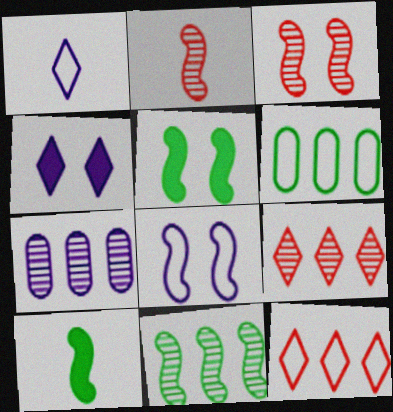[[2, 4, 6], 
[3, 5, 8], 
[7, 9, 11]]